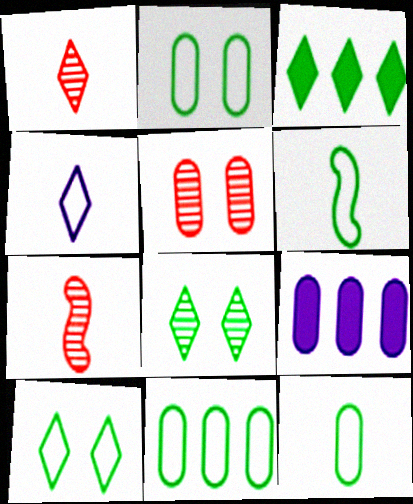[[2, 11, 12], 
[5, 9, 12], 
[6, 10, 11], 
[7, 9, 10]]